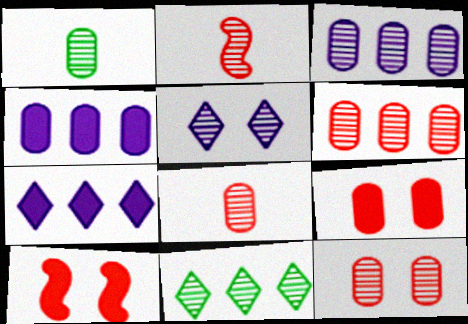[[1, 3, 12], 
[6, 8, 12]]